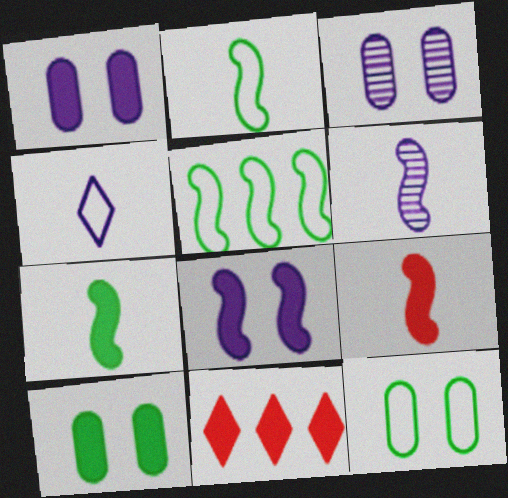[[1, 7, 11], 
[2, 3, 11], 
[2, 6, 9], 
[6, 11, 12]]